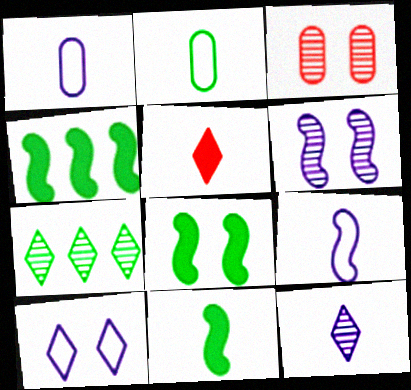[[2, 7, 8], 
[3, 8, 10], 
[4, 8, 11], 
[5, 7, 10]]